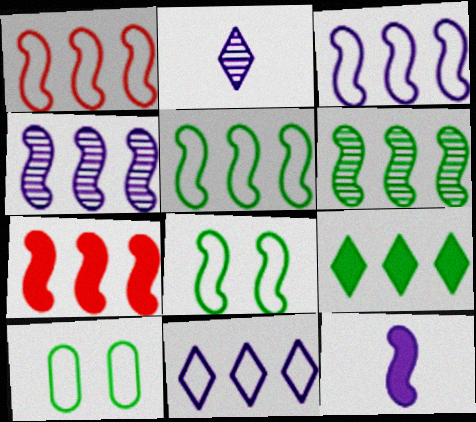[[1, 3, 5], 
[2, 7, 10], 
[3, 6, 7], 
[4, 5, 7]]